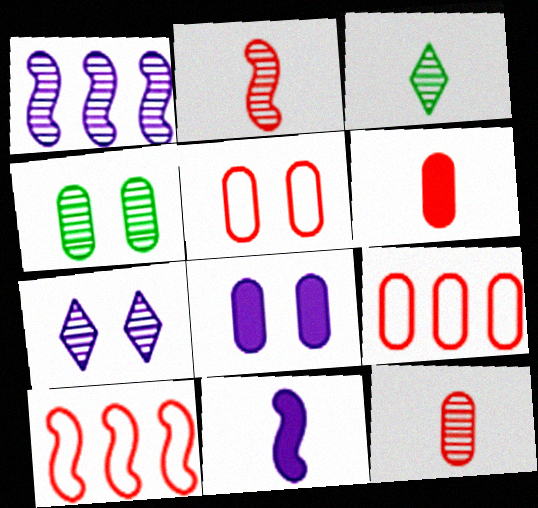[[3, 8, 10], 
[4, 5, 8]]